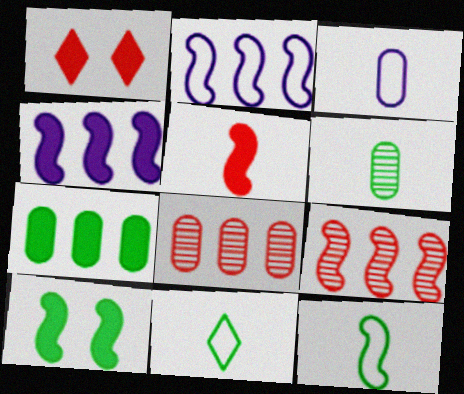[[1, 2, 6], 
[4, 5, 10]]